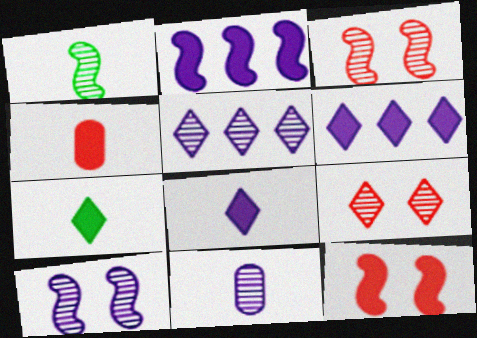[[5, 10, 11]]